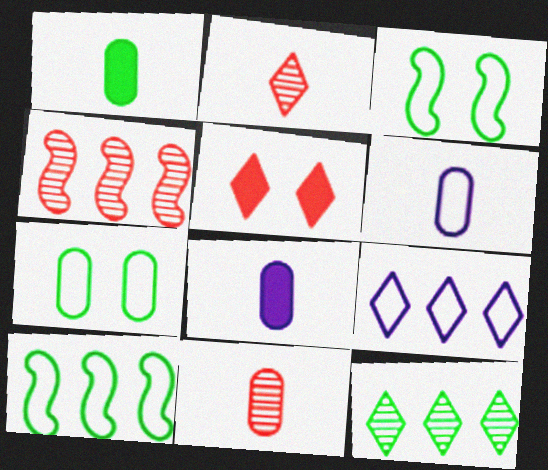[[1, 3, 12], 
[1, 6, 11]]